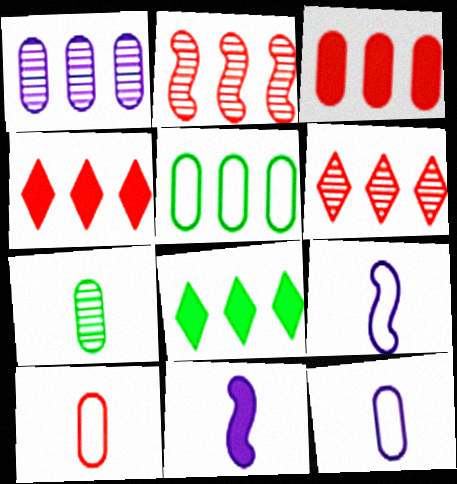[[1, 3, 5]]